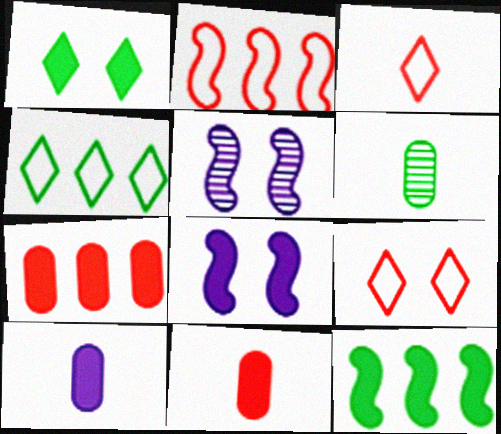[[4, 5, 11]]